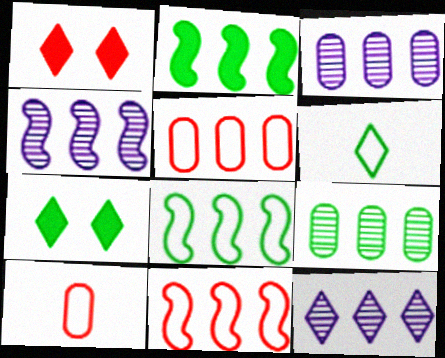[[1, 6, 12], 
[2, 4, 11], 
[2, 5, 12], 
[3, 4, 12], 
[4, 7, 10]]